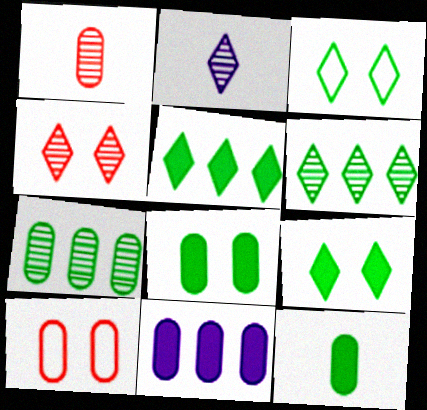[[2, 4, 6]]